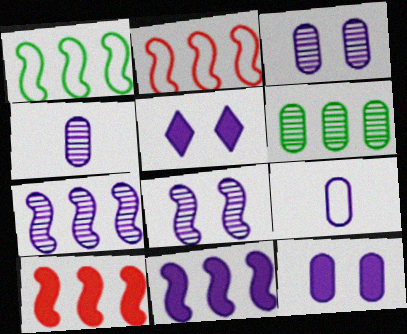[[1, 7, 10], 
[5, 7, 9]]